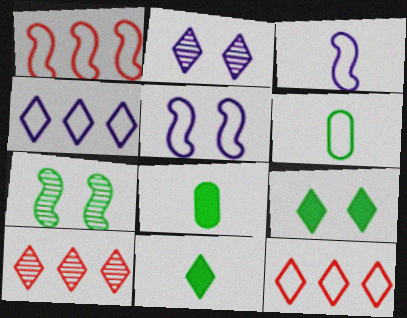[[1, 2, 8], 
[2, 11, 12], 
[5, 6, 12], 
[5, 8, 10]]